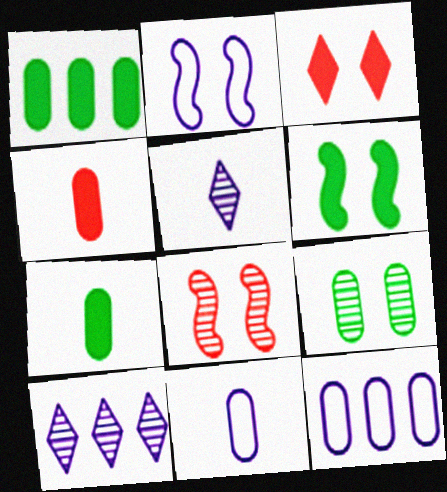[[2, 3, 9], 
[2, 6, 8], 
[4, 9, 12]]